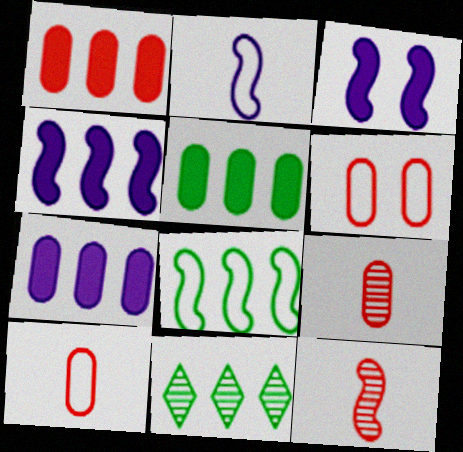[[1, 5, 7], 
[1, 6, 9], 
[3, 8, 12], 
[3, 10, 11], 
[5, 8, 11]]